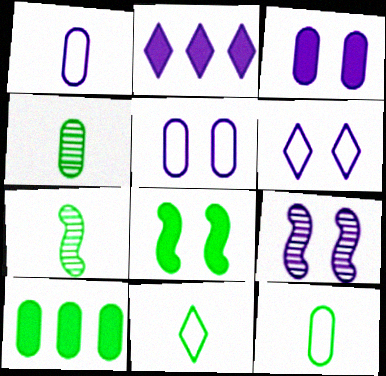[[1, 2, 9], 
[3, 6, 9]]